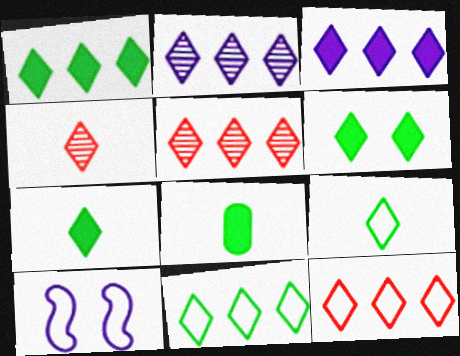[[1, 2, 12], 
[1, 6, 7], 
[3, 5, 11], 
[5, 8, 10]]